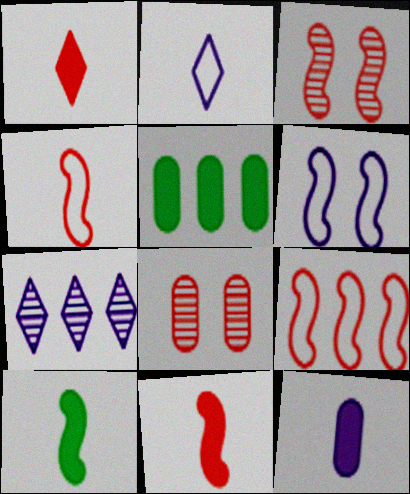[[1, 8, 9], 
[1, 10, 12], 
[2, 3, 5], 
[3, 9, 11], 
[5, 7, 9], 
[6, 7, 12]]